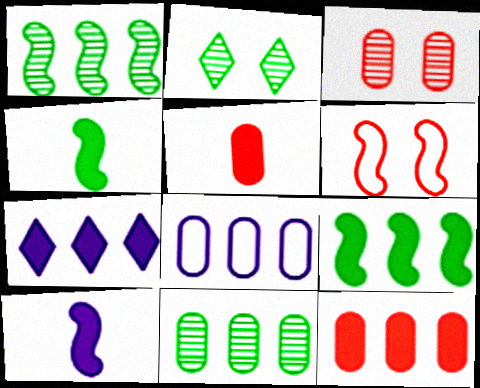[[1, 6, 10], 
[7, 9, 12], 
[8, 11, 12]]